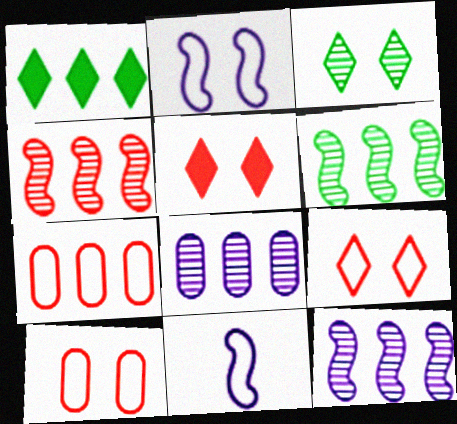[[1, 7, 12], 
[4, 6, 12]]